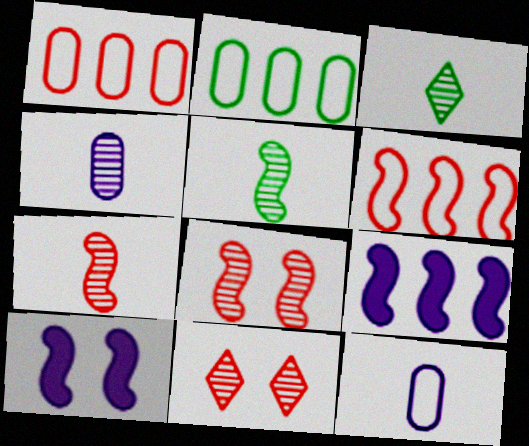[[1, 3, 10], 
[3, 4, 7], 
[5, 6, 10]]